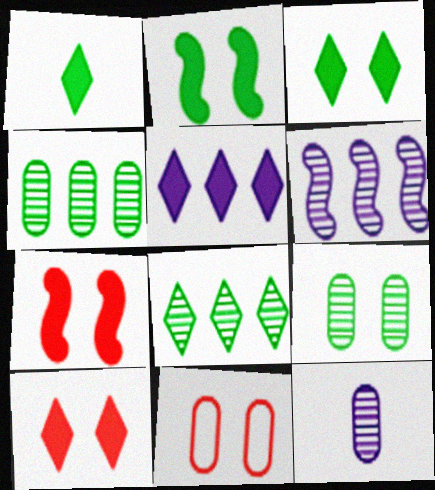[[1, 5, 10], 
[1, 6, 11]]